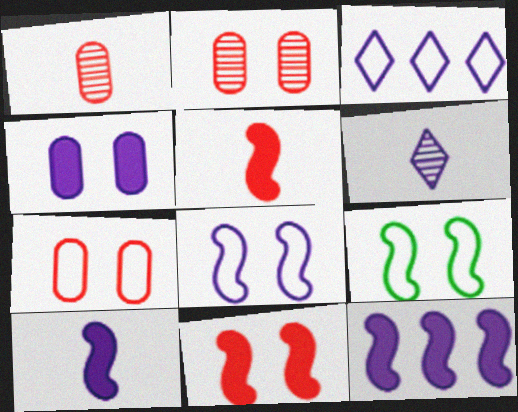[]